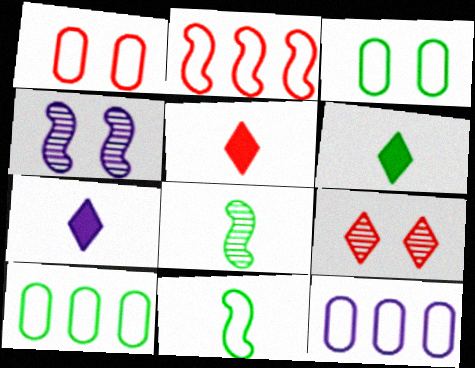[[4, 5, 10], 
[4, 7, 12], 
[5, 6, 7]]